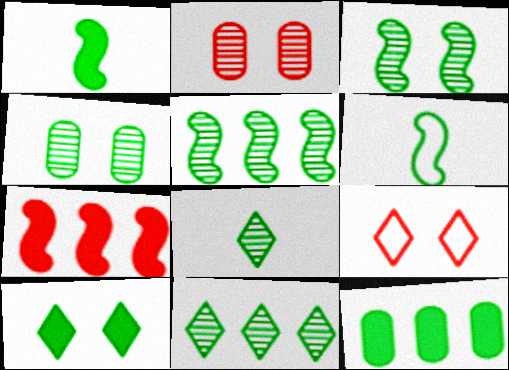[[1, 10, 12], 
[4, 5, 8]]